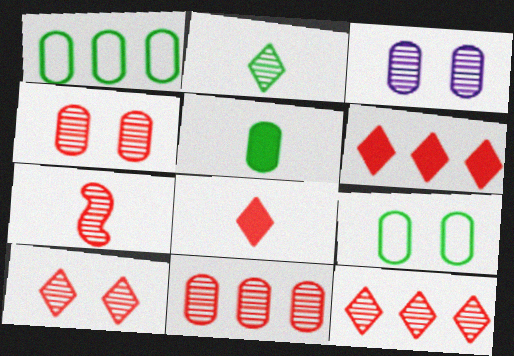[[4, 7, 12], 
[7, 10, 11]]